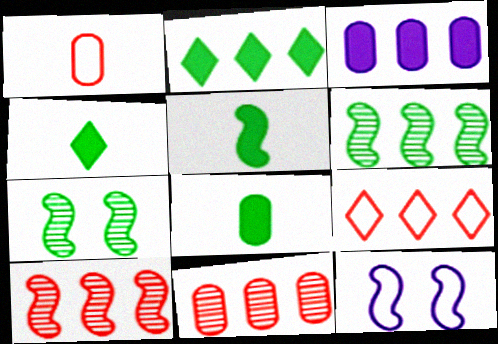[[3, 6, 9], 
[4, 5, 8], 
[4, 11, 12], 
[5, 10, 12]]